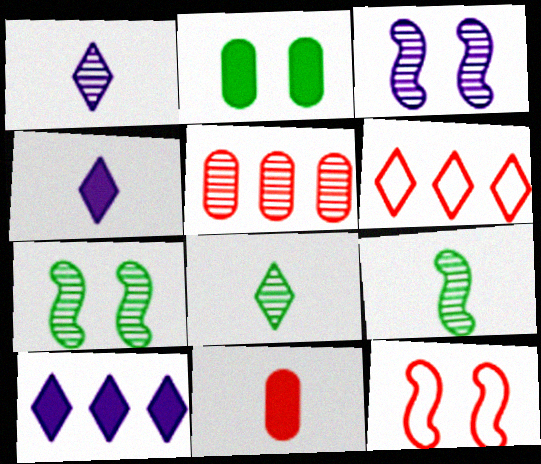[[1, 5, 7], 
[3, 5, 8]]